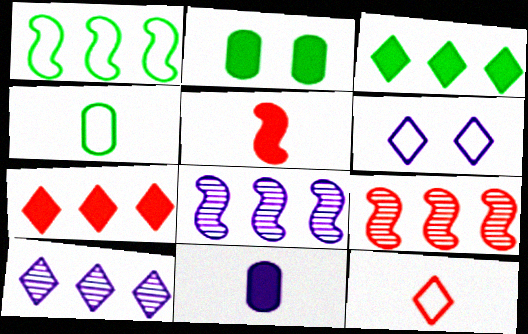[[2, 8, 12], 
[6, 8, 11]]